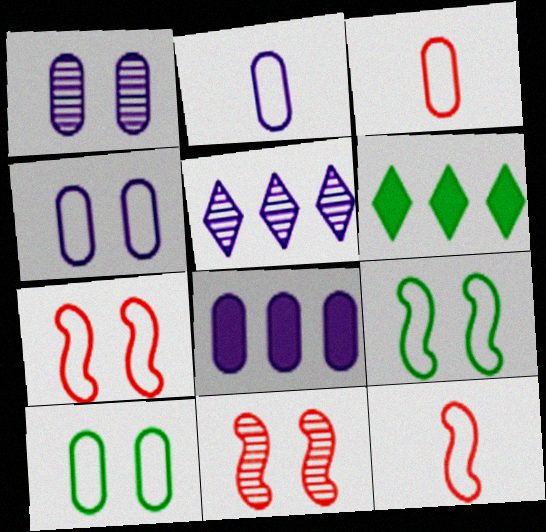[[1, 2, 8], 
[1, 6, 12], 
[2, 6, 11]]